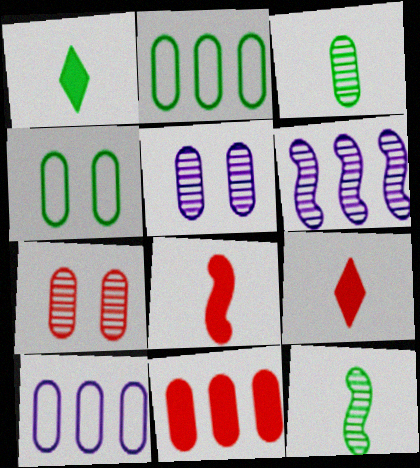[[4, 6, 9]]